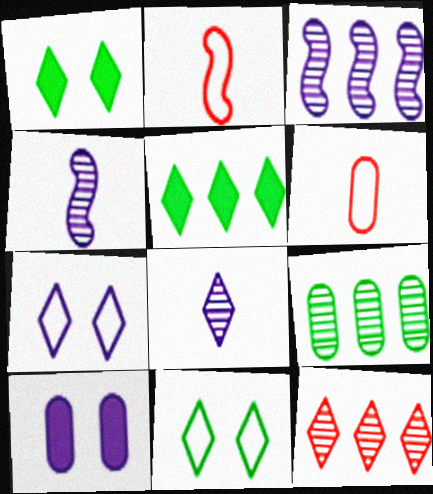[[1, 3, 6], 
[3, 9, 12], 
[6, 9, 10]]